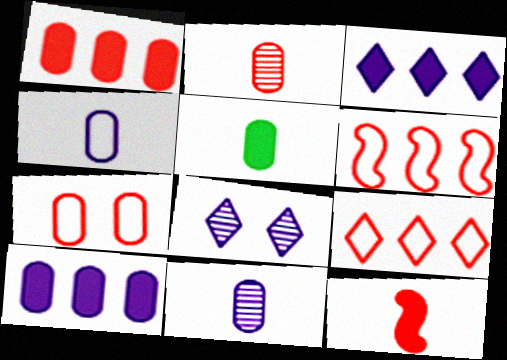[[1, 2, 7], 
[2, 4, 5], 
[5, 6, 8]]